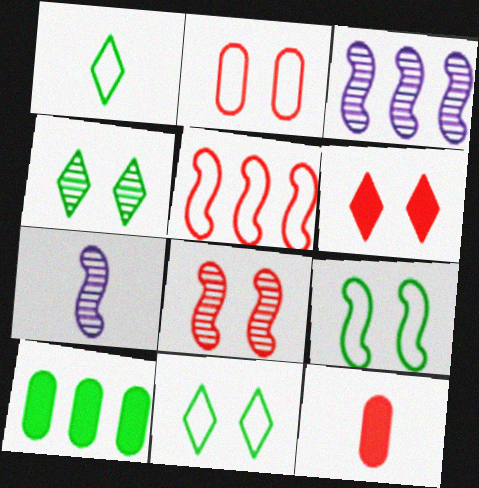[[1, 7, 12], 
[2, 6, 8], 
[3, 11, 12]]